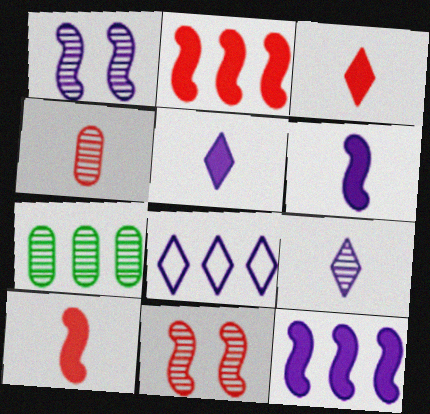[[2, 7, 8], 
[7, 9, 11]]